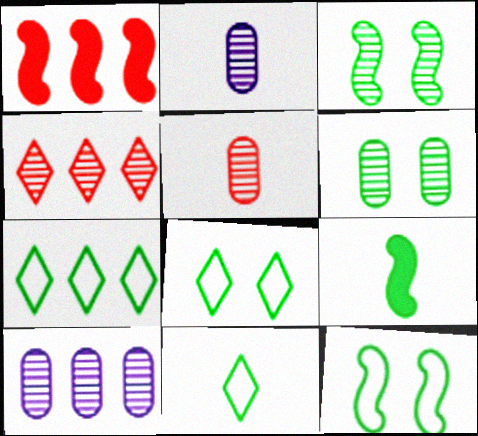[[1, 2, 8], 
[1, 7, 10], 
[2, 3, 4], 
[5, 6, 10], 
[6, 7, 9], 
[7, 8, 11]]